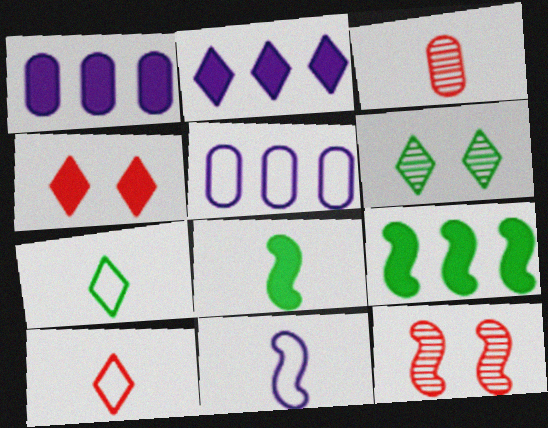[[1, 4, 8], 
[1, 7, 12], 
[2, 6, 10], 
[9, 11, 12]]